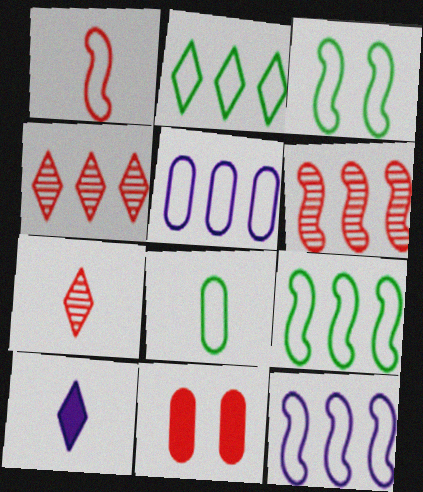[[1, 3, 12], 
[1, 4, 11], 
[2, 3, 8]]